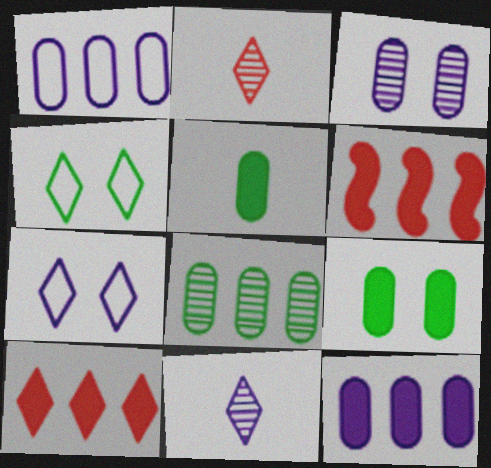[[4, 10, 11]]